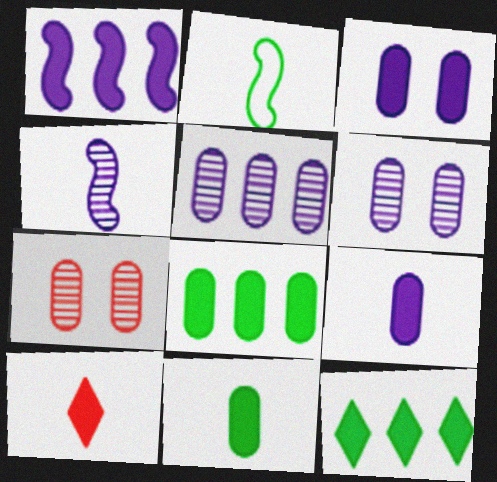[]